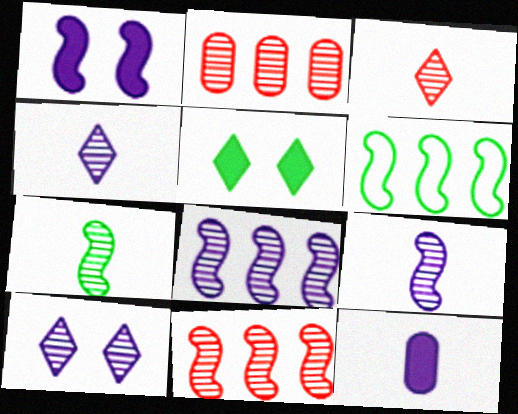[[2, 7, 10]]